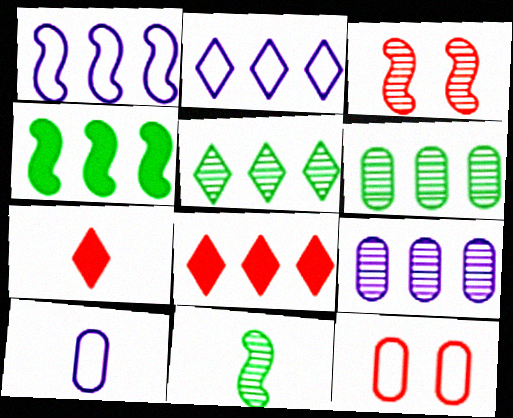[[1, 6, 8], 
[2, 5, 8], 
[7, 10, 11]]